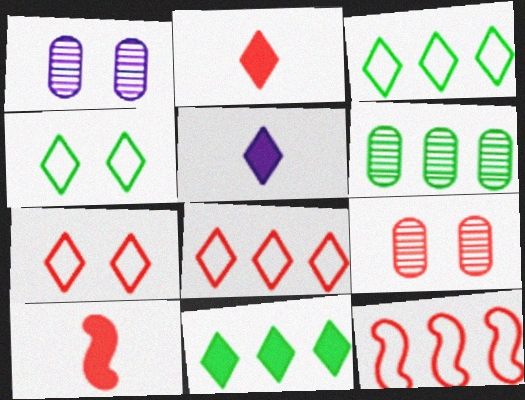[[1, 3, 10], 
[2, 9, 12], 
[8, 9, 10]]